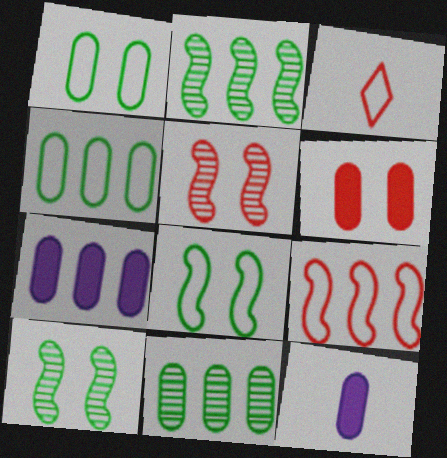[[3, 7, 10]]